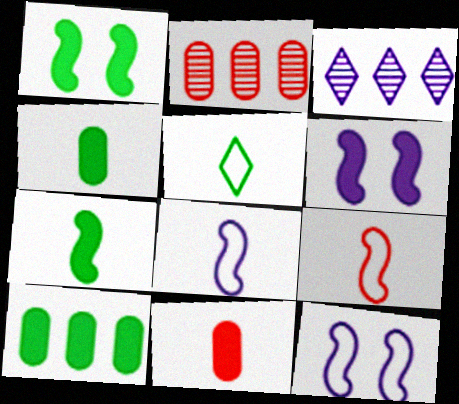[[2, 5, 6]]